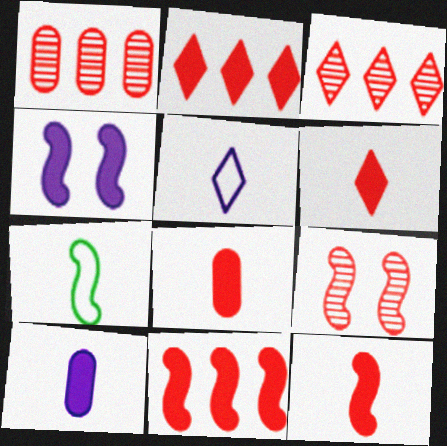[[6, 8, 12]]